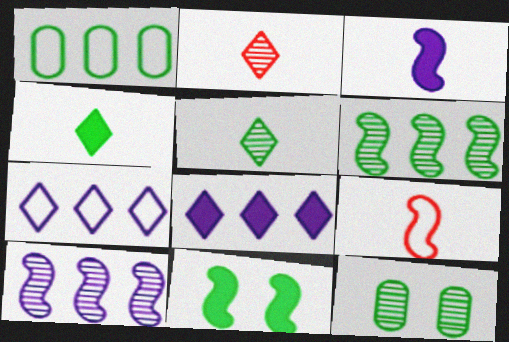[[1, 5, 11], 
[2, 10, 12], 
[5, 6, 12], 
[8, 9, 12], 
[9, 10, 11]]